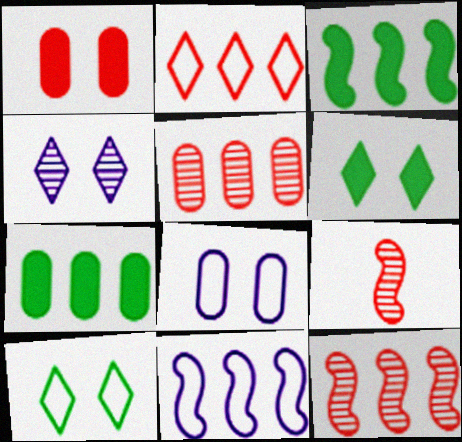[[1, 2, 9], 
[3, 11, 12]]